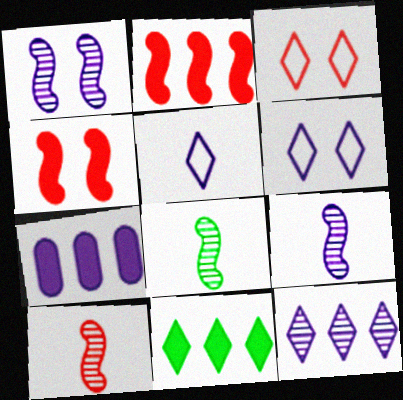[[1, 5, 7], 
[2, 7, 11], 
[3, 7, 8], 
[6, 7, 9], 
[8, 9, 10]]